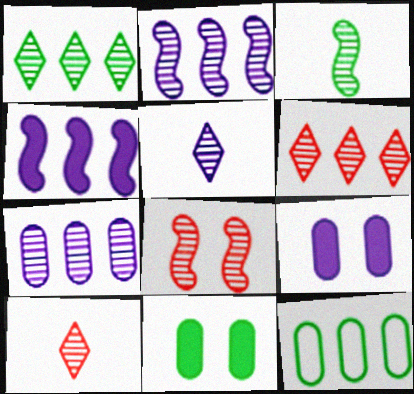[[2, 3, 8], 
[4, 6, 12]]